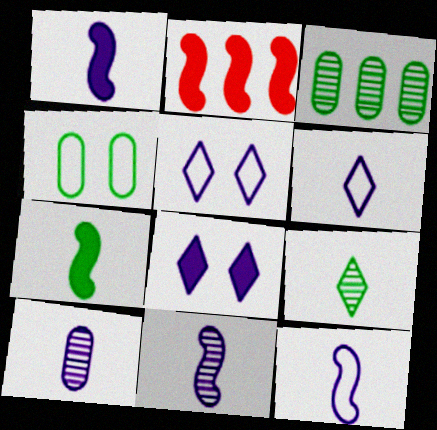[[1, 6, 10], 
[1, 11, 12]]